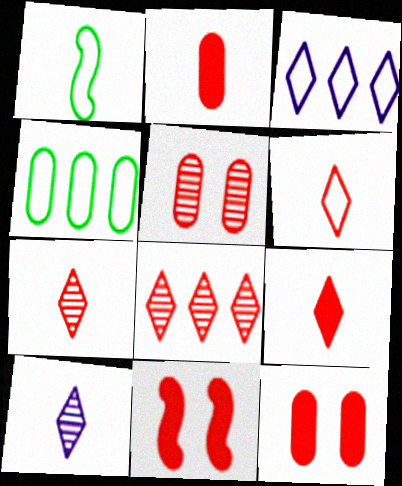[[1, 2, 10], 
[4, 10, 11], 
[6, 7, 9]]